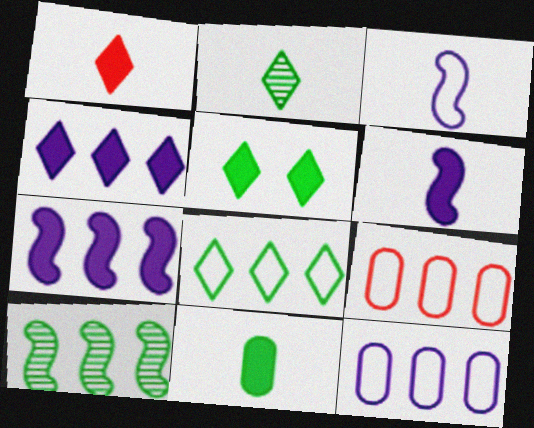[[1, 4, 5], 
[1, 6, 11], 
[2, 5, 8], 
[4, 9, 10]]